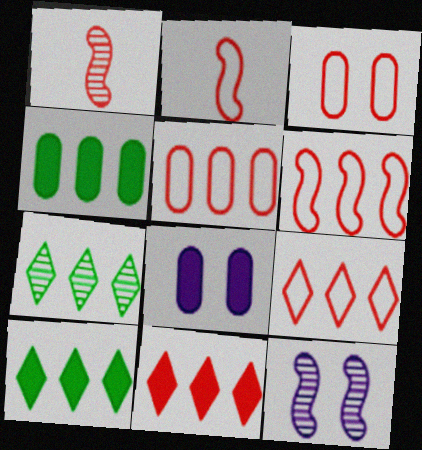[[1, 3, 11], 
[2, 3, 9], 
[2, 7, 8], 
[5, 6, 9]]